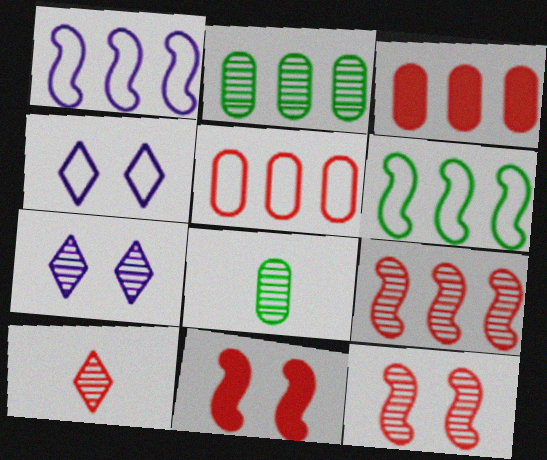[[5, 10, 11], 
[7, 8, 9]]